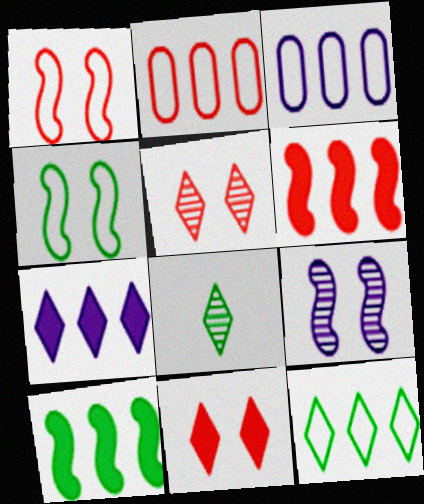[]